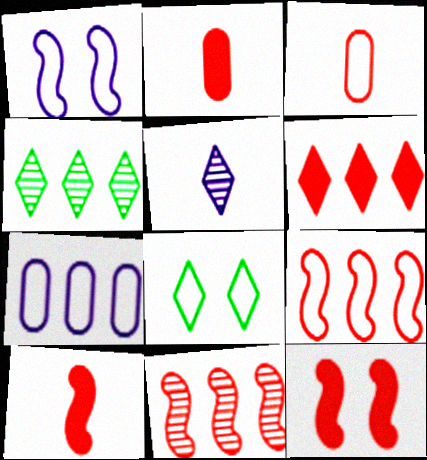[[1, 2, 4], 
[2, 6, 12], 
[5, 6, 8]]